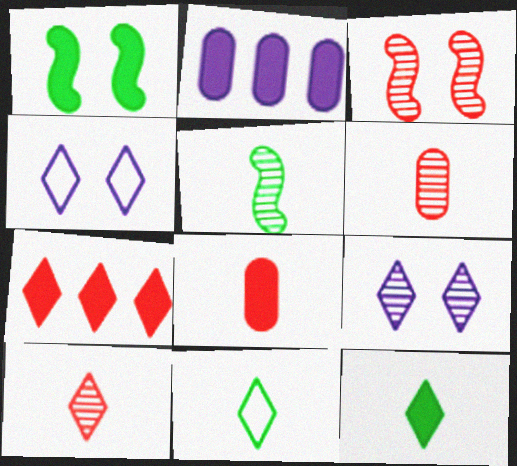[[2, 3, 11], 
[7, 9, 11]]